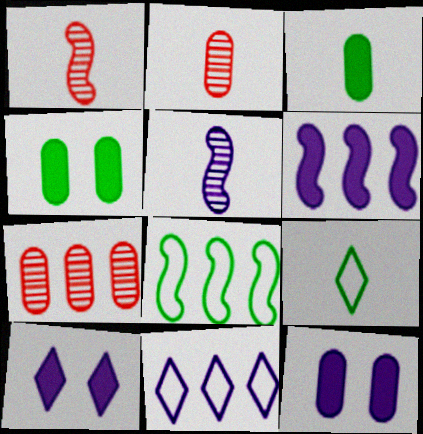[[1, 4, 11], 
[2, 8, 10], 
[5, 11, 12]]